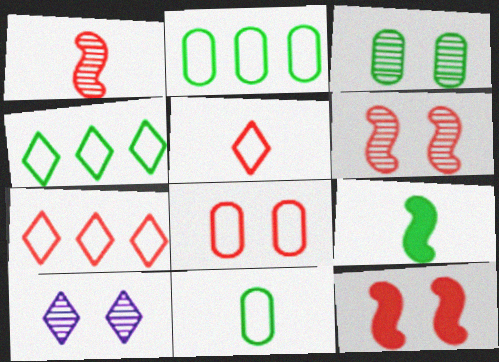[[3, 4, 9], 
[3, 6, 10]]